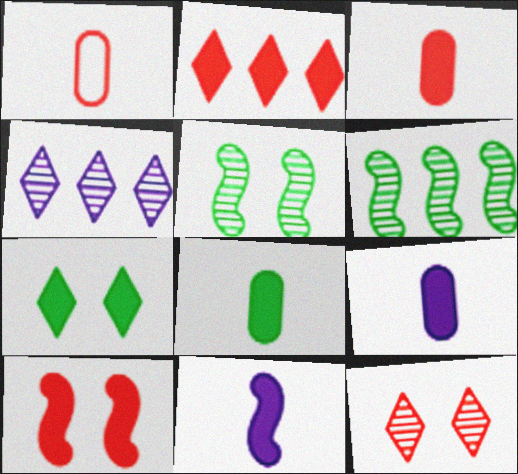[[2, 3, 10], 
[3, 8, 9]]